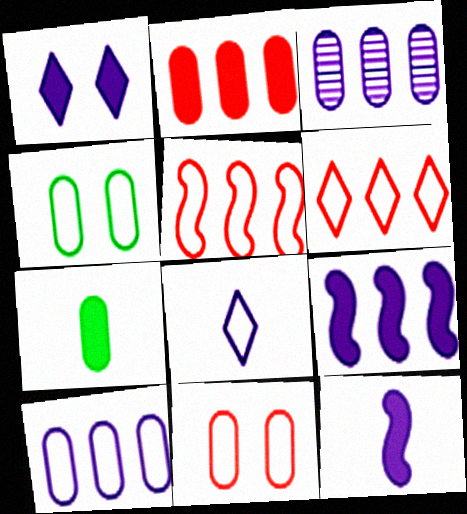[[3, 7, 11], 
[4, 5, 8]]